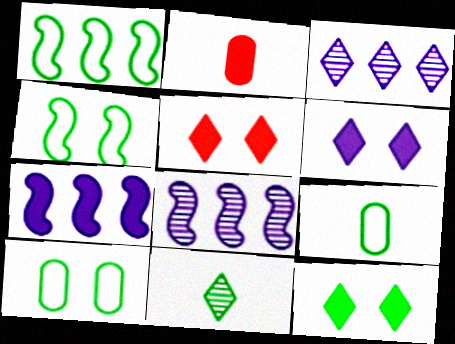[[2, 3, 4], 
[2, 7, 12], 
[5, 6, 12], 
[5, 8, 9]]